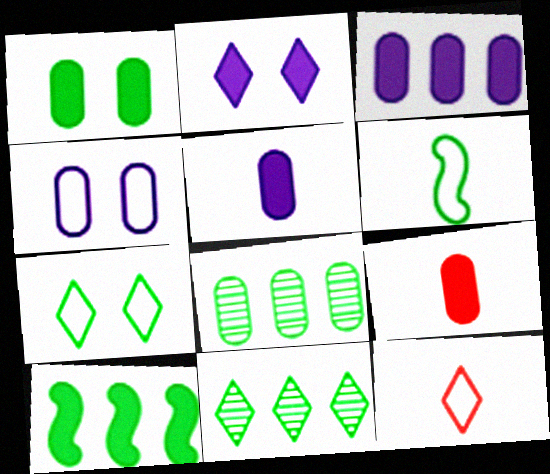[[1, 3, 9], 
[1, 6, 11], 
[2, 9, 10], 
[2, 11, 12], 
[4, 8, 9]]